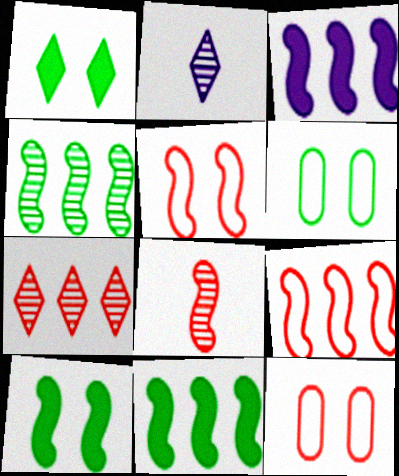[[2, 11, 12], 
[3, 4, 9]]